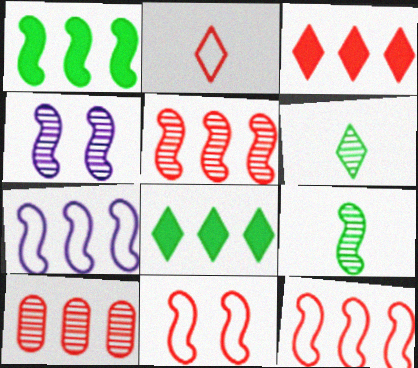[[1, 5, 7], 
[3, 10, 12], 
[4, 5, 9], 
[4, 6, 10], 
[7, 8, 10]]